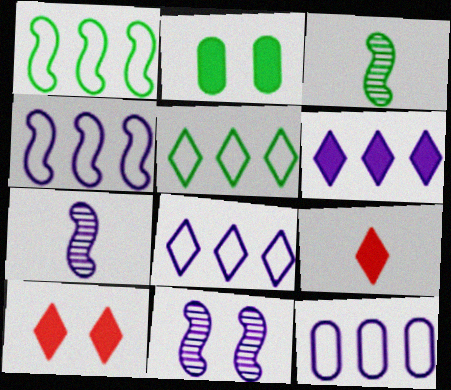[[2, 3, 5], 
[3, 10, 12], 
[4, 8, 12]]